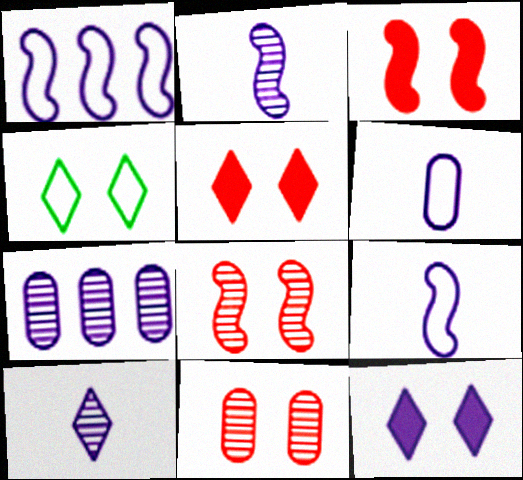[[7, 9, 12]]